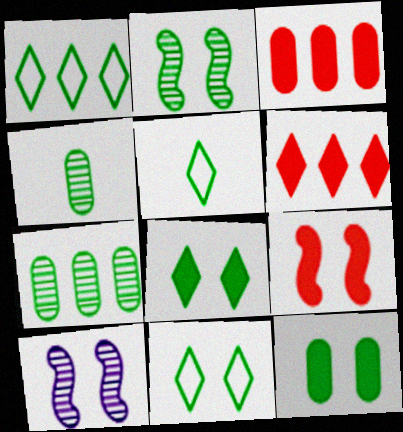[[1, 5, 11], 
[2, 11, 12], 
[3, 5, 10]]